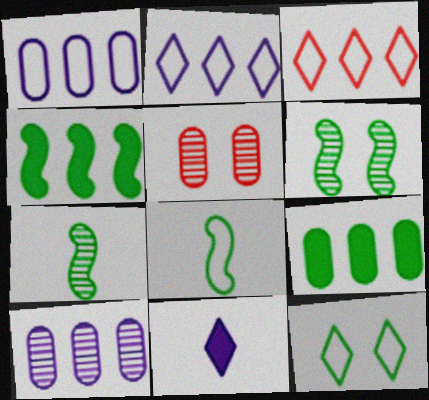[[3, 4, 10], 
[4, 6, 8], 
[7, 9, 12]]